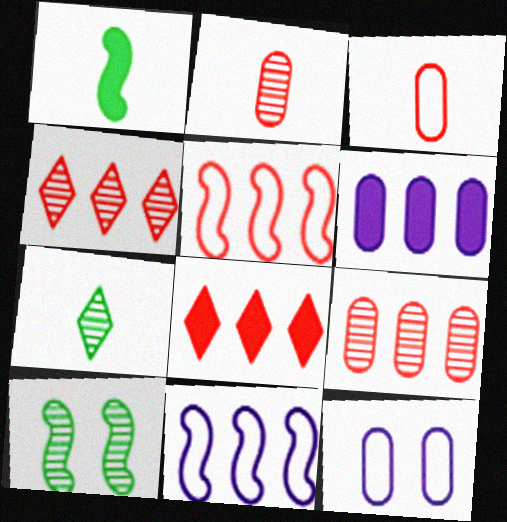[[1, 4, 12], 
[5, 8, 9]]